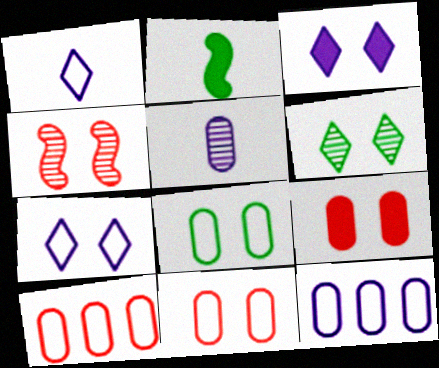[[3, 4, 8]]